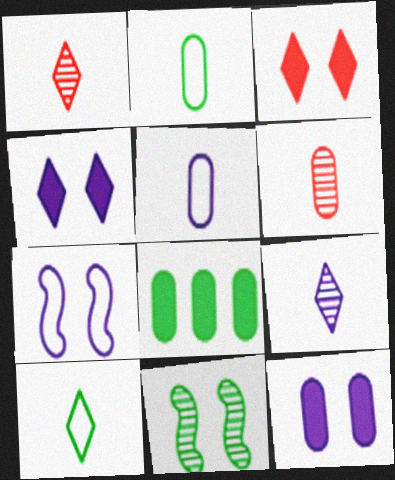[[1, 7, 8], 
[8, 10, 11]]